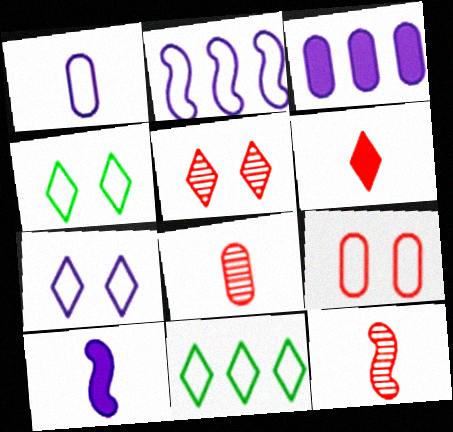[[1, 2, 7], 
[3, 4, 12]]